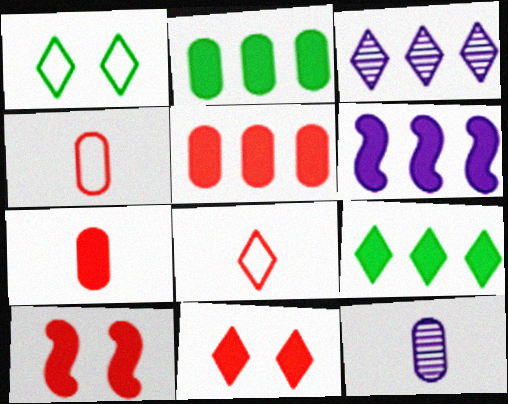[[5, 6, 9]]